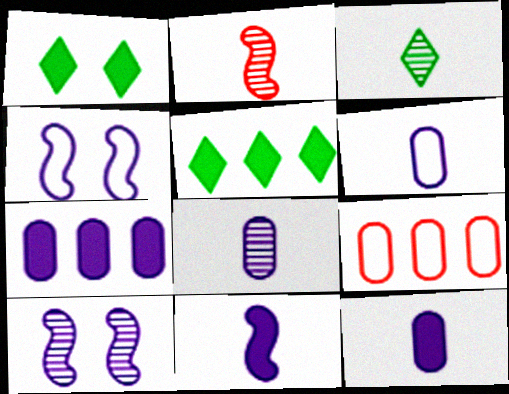[[2, 3, 8], 
[6, 8, 12]]